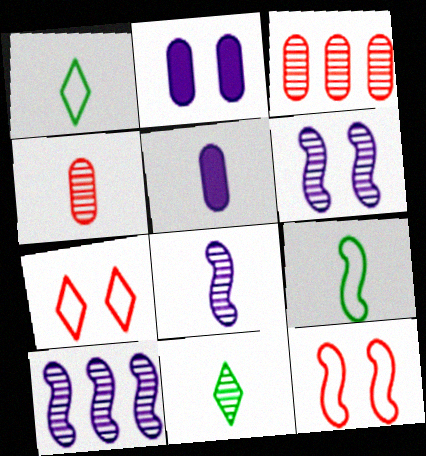[[3, 6, 11], 
[4, 8, 11], 
[6, 8, 10]]